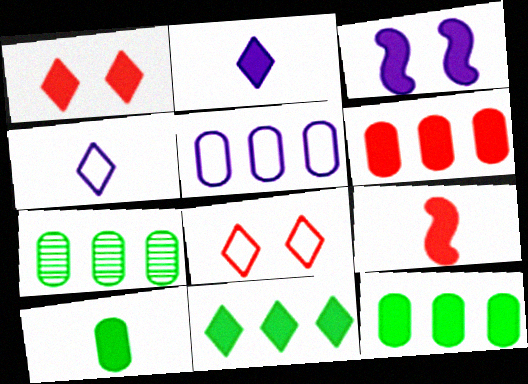[[1, 2, 11], 
[1, 6, 9], 
[2, 9, 10], 
[5, 6, 7]]